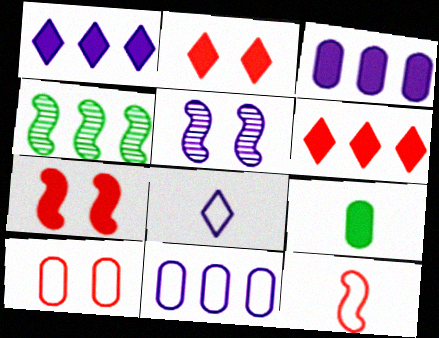[[1, 7, 9], 
[3, 5, 8], 
[4, 6, 11]]